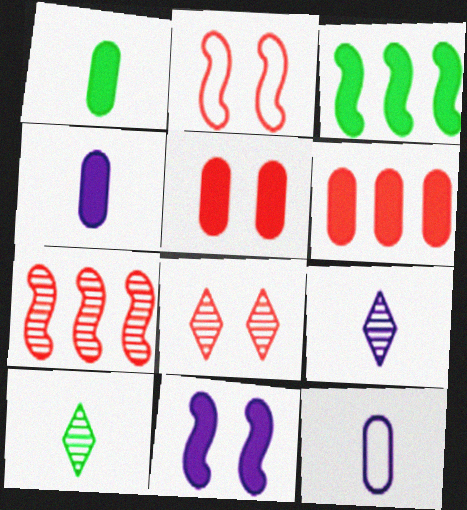[[2, 5, 8], 
[3, 8, 12]]